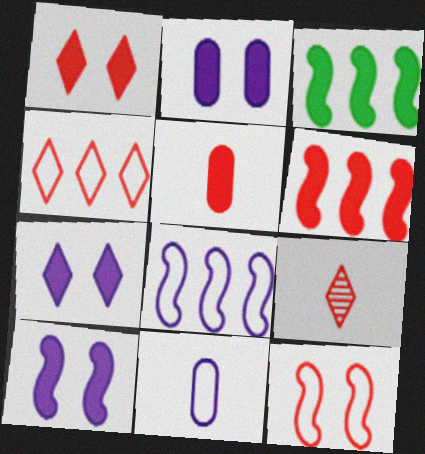[[1, 4, 9], 
[1, 5, 6], 
[2, 7, 10], 
[3, 5, 7]]